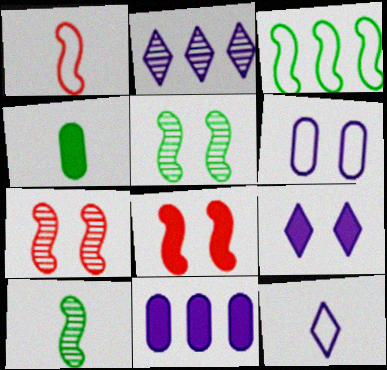[[2, 9, 12]]